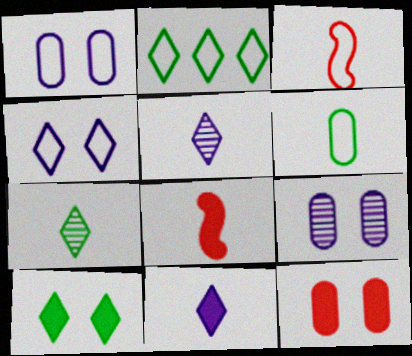[[1, 2, 3], 
[2, 7, 10], 
[2, 8, 9], 
[5, 6, 8]]